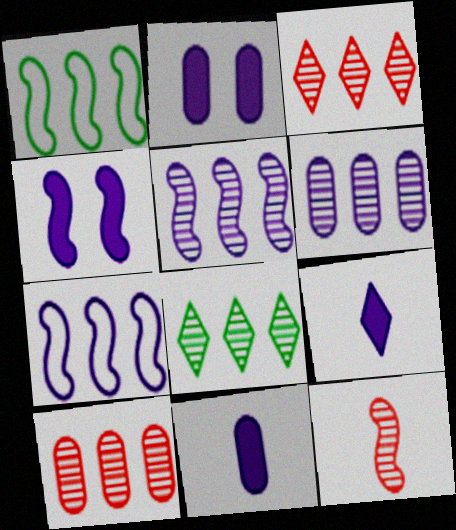[[1, 4, 12], 
[5, 8, 10]]